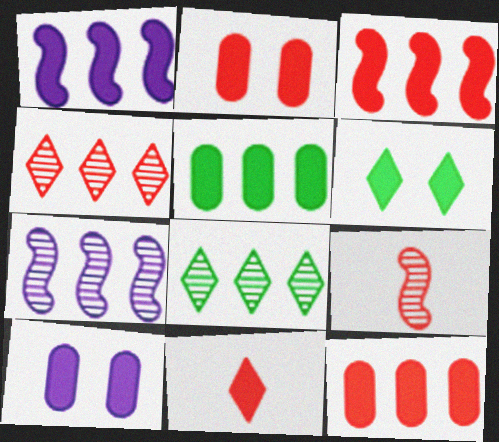[[2, 3, 11]]